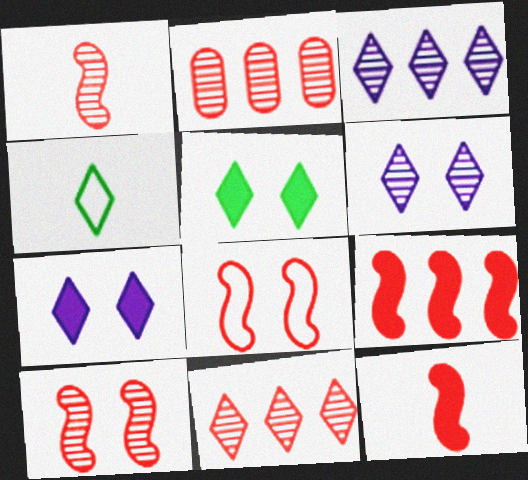[[1, 8, 9], 
[4, 7, 11]]